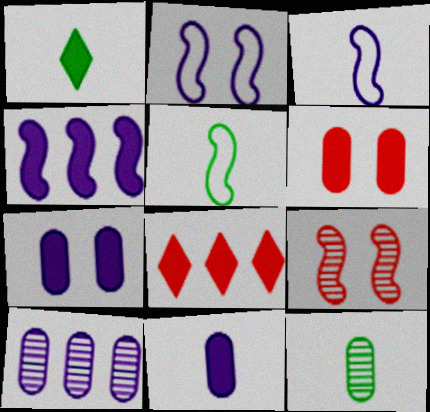[[1, 4, 6], 
[1, 5, 12], 
[2, 8, 12], 
[4, 5, 9]]